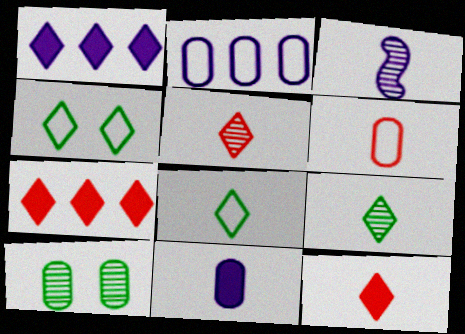[[1, 4, 5]]